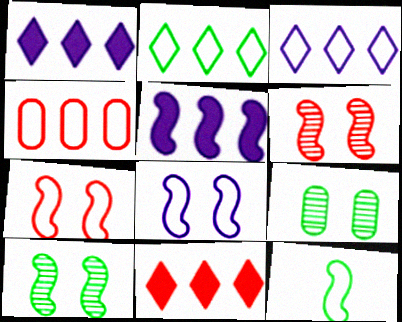[[5, 6, 12]]